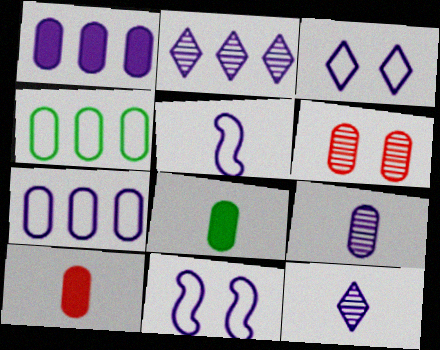[[1, 11, 12], 
[3, 5, 7], 
[6, 7, 8]]